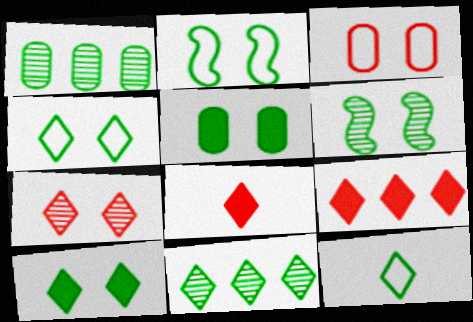[[4, 5, 6], 
[10, 11, 12]]